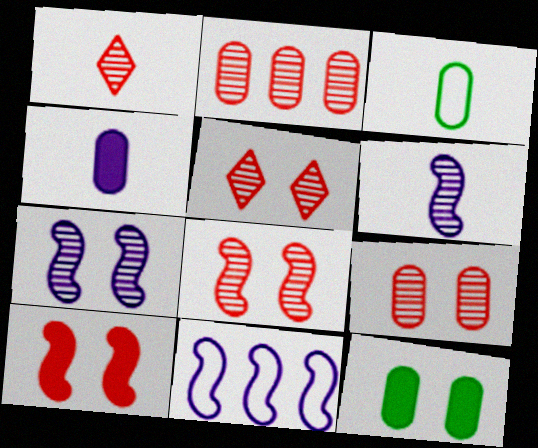[[1, 2, 8], 
[1, 11, 12], 
[5, 8, 9]]